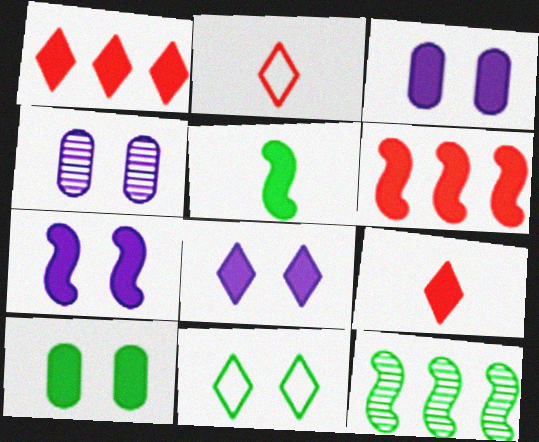[[1, 3, 5], 
[2, 3, 12], 
[3, 7, 8], 
[5, 6, 7]]